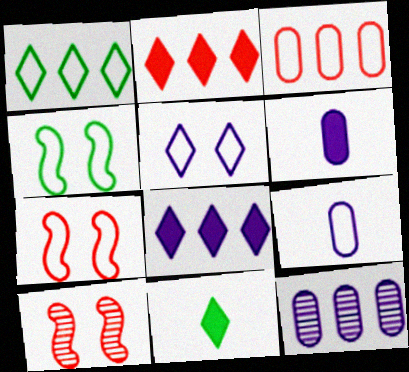[[1, 6, 10], 
[1, 7, 9], 
[7, 11, 12]]